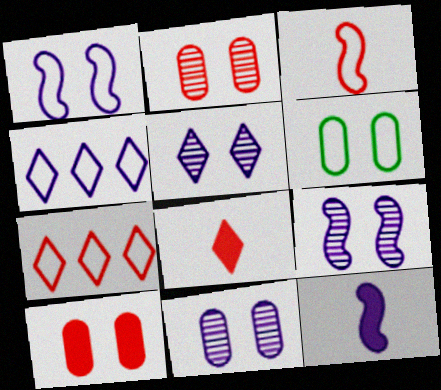[[3, 4, 6], 
[4, 11, 12], 
[5, 9, 11], 
[6, 10, 11]]